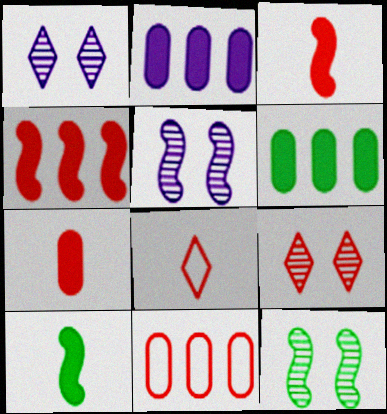[[1, 10, 11], 
[2, 8, 12], 
[3, 9, 11], 
[5, 6, 8]]